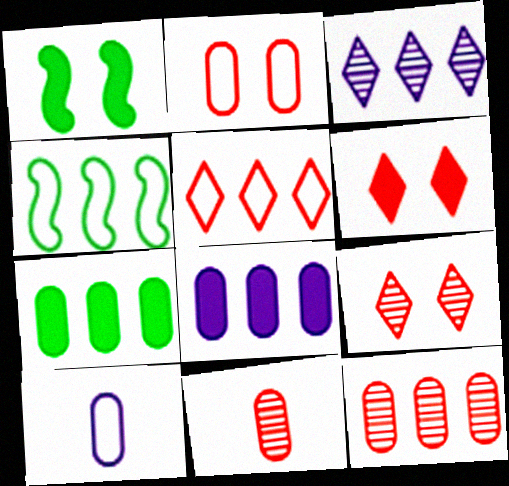[]